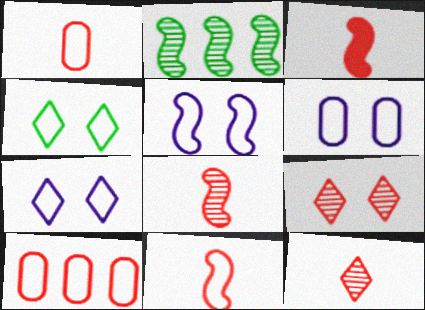[[1, 3, 12], 
[2, 3, 5], 
[3, 8, 11], 
[3, 9, 10], 
[5, 6, 7]]